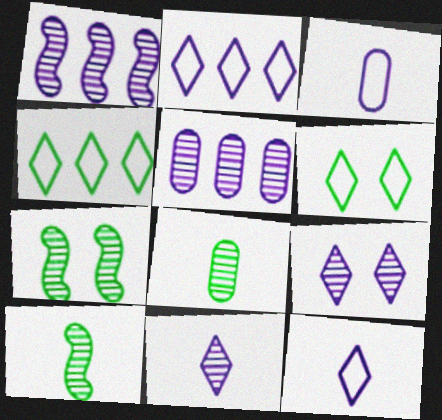[]